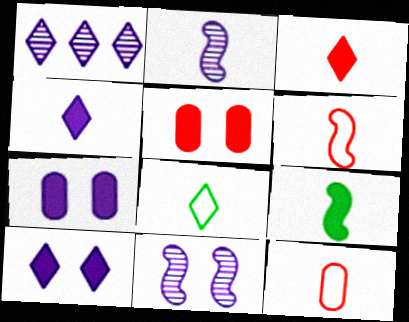[[2, 6, 9]]